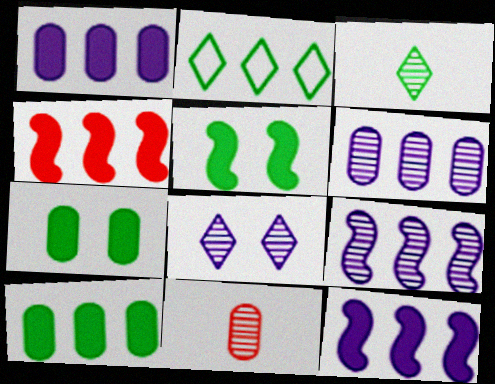[[2, 4, 6]]